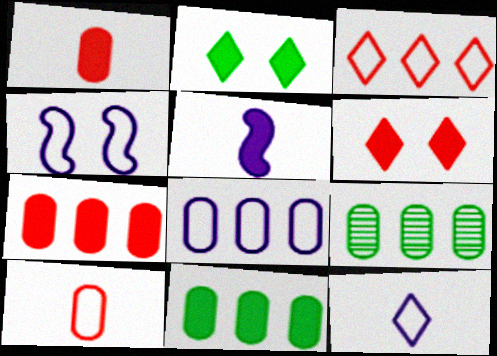[[2, 5, 7], 
[4, 8, 12], 
[5, 6, 11], 
[7, 8, 9]]